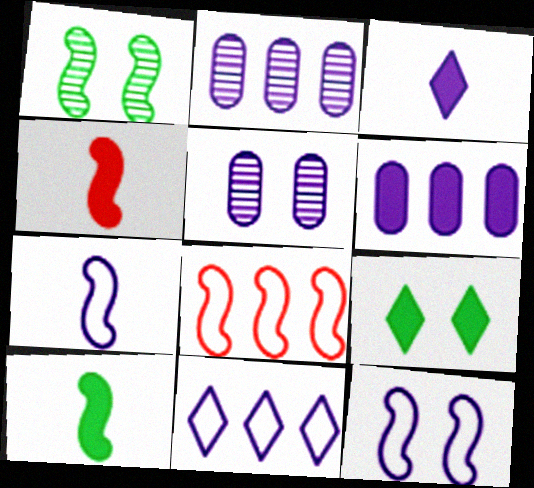[[2, 3, 12], 
[4, 6, 9]]